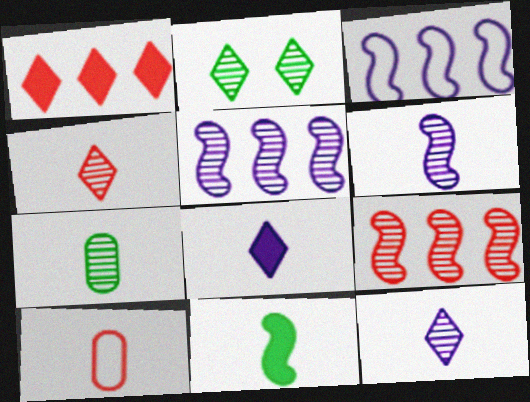[[4, 6, 7], 
[10, 11, 12]]